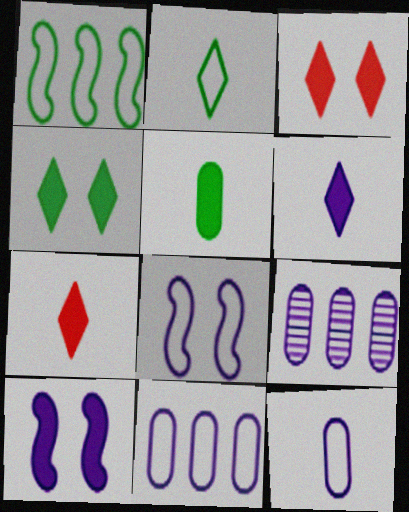[[6, 8, 9]]